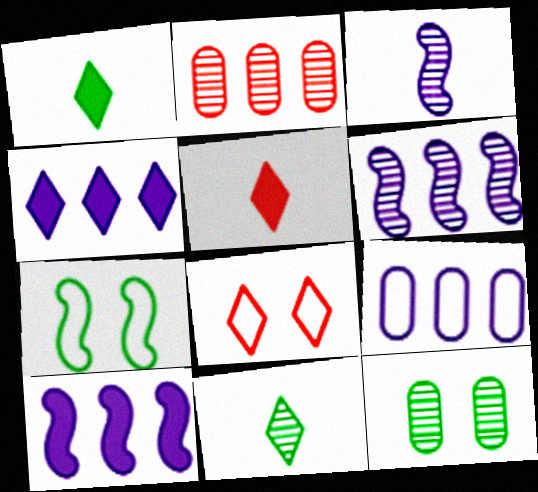[[4, 6, 9], 
[4, 8, 11]]